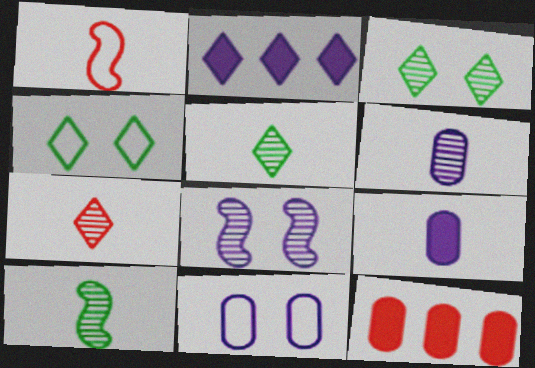[[1, 5, 9], 
[2, 4, 7], 
[6, 7, 10]]